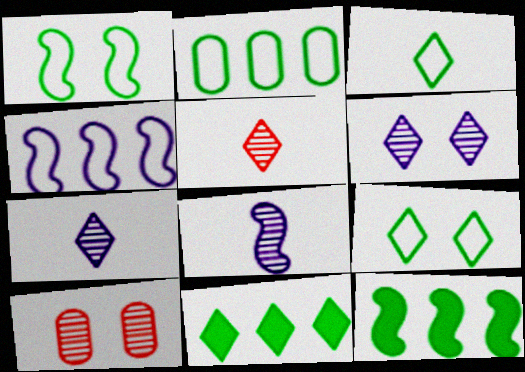[[1, 2, 3]]